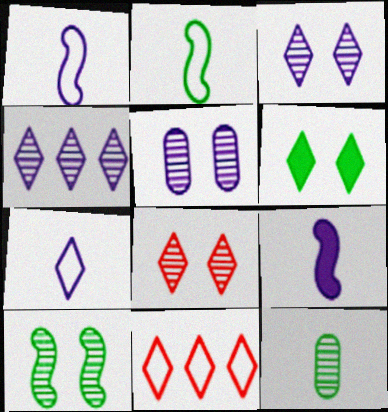[[5, 8, 10]]